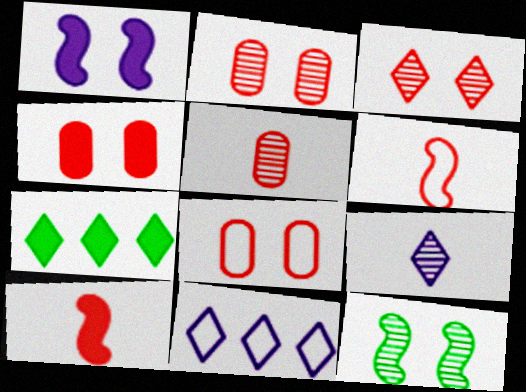[[2, 4, 8]]